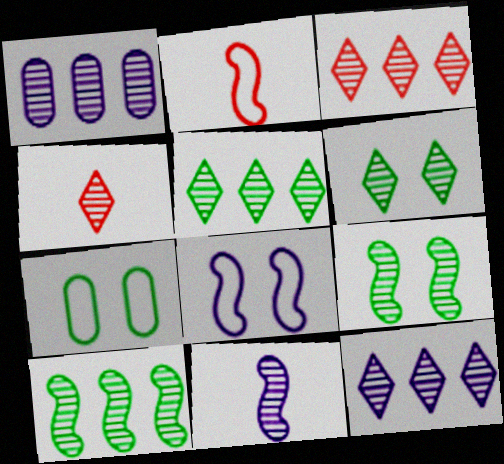[[1, 3, 10], 
[1, 4, 9], 
[3, 5, 12], 
[4, 6, 12]]